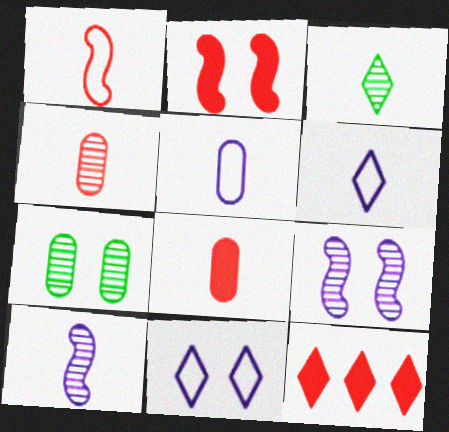[[2, 7, 11], 
[2, 8, 12], 
[3, 4, 10], 
[3, 11, 12]]